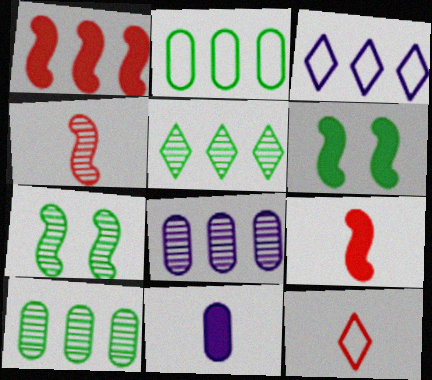[[1, 3, 10], 
[6, 8, 12]]